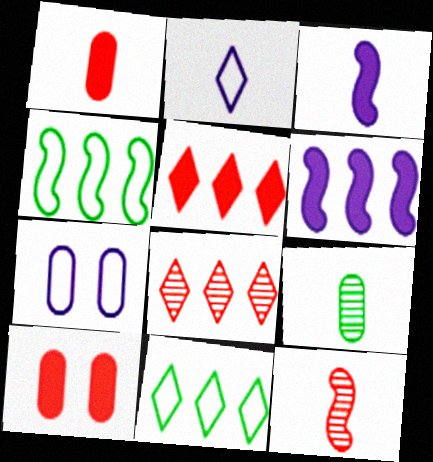[]